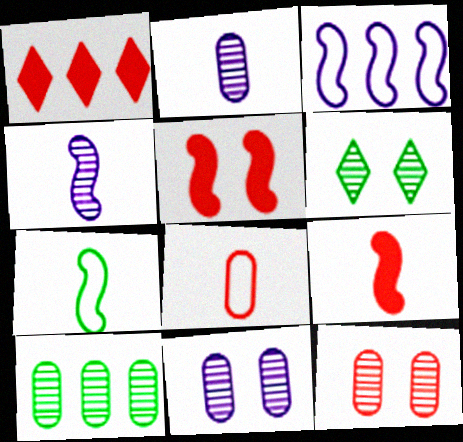[[1, 3, 10], 
[1, 7, 11], 
[2, 10, 12], 
[4, 7, 9]]